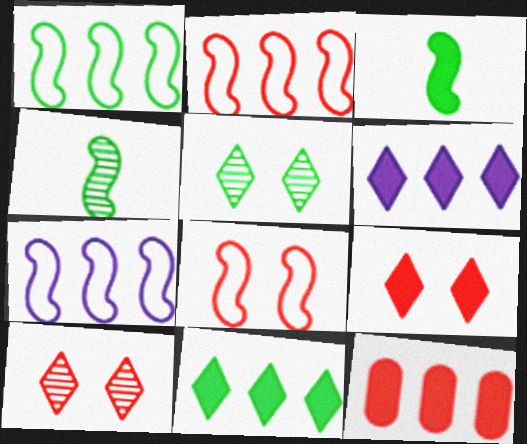[[1, 2, 7]]